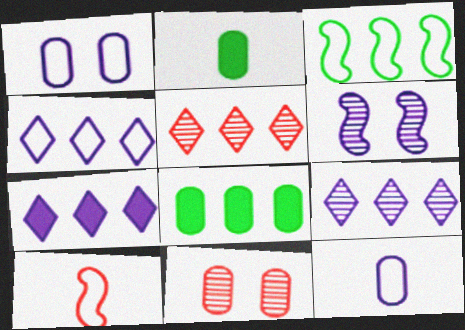[[4, 7, 9], 
[6, 7, 12], 
[8, 11, 12]]